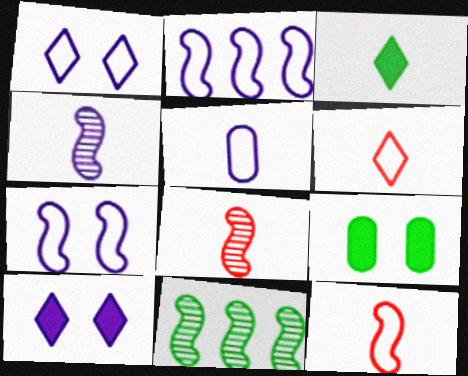[[1, 2, 5], 
[3, 5, 8]]